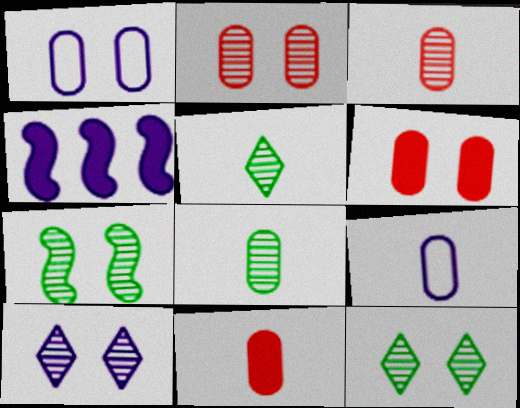[[2, 7, 10], 
[4, 9, 10], 
[8, 9, 11]]